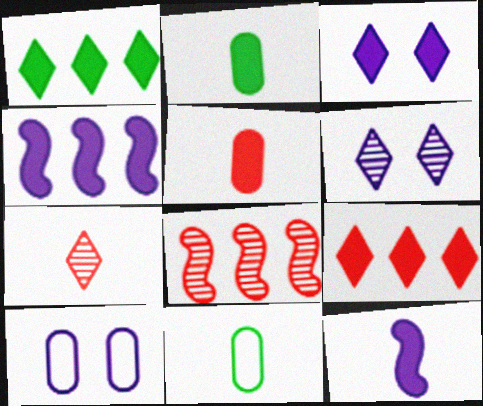[[3, 8, 11], 
[7, 11, 12]]